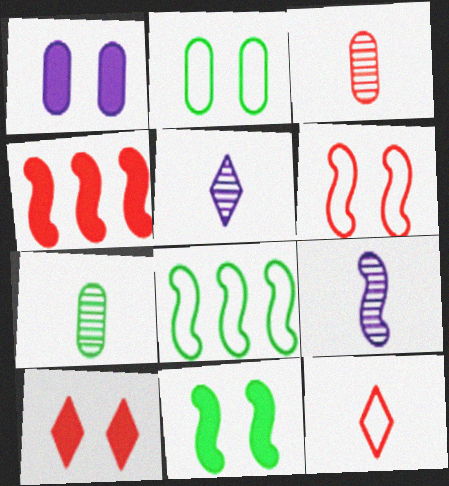[[1, 10, 11], 
[2, 4, 5]]